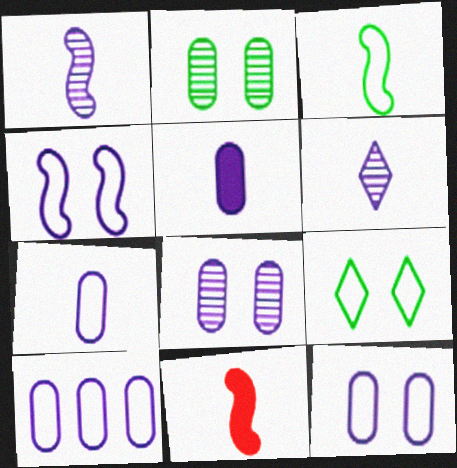[[1, 3, 11], 
[5, 8, 10], 
[7, 10, 12]]